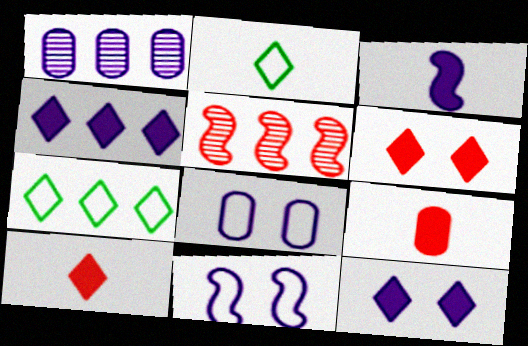[]